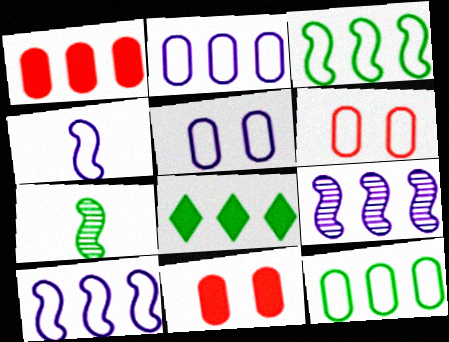[]